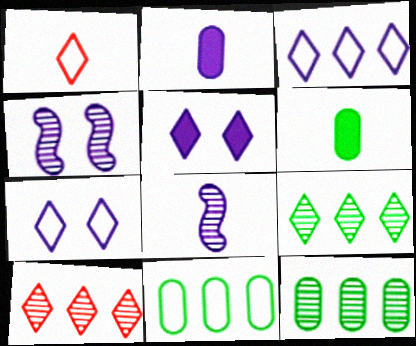[[1, 5, 9], 
[1, 6, 8], 
[2, 3, 4]]